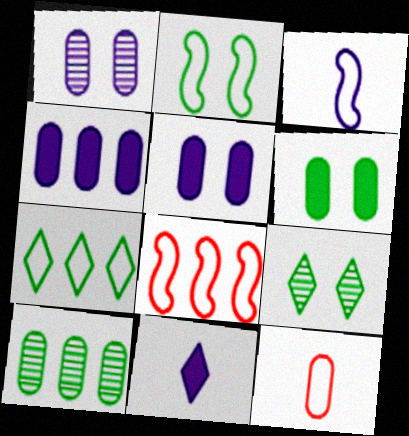[[2, 3, 8], 
[2, 6, 9], 
[5, 10, 12]]